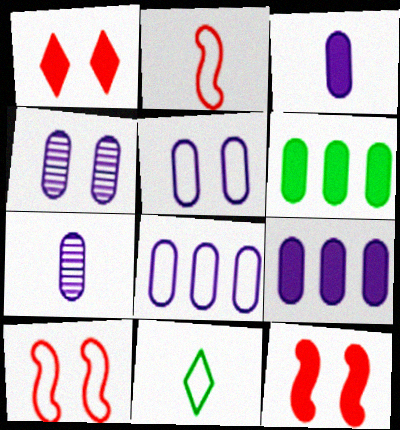[[3, 4, 8], 
[5, 7, 9], 
[8, 10, 11]]